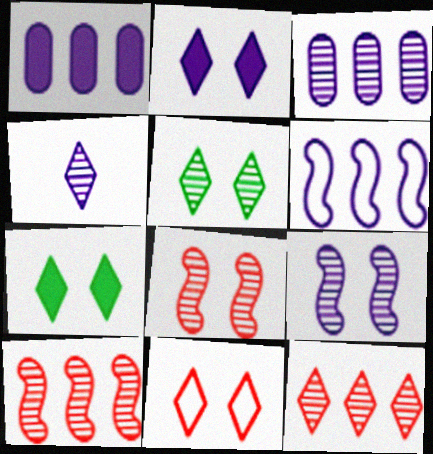[[2, 5, 11], 
[3, 4, 9], 
[4, 5, 12]]